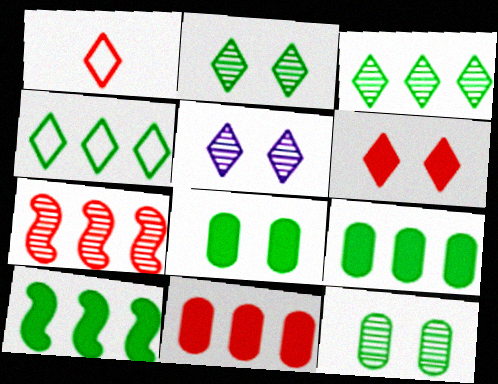[]